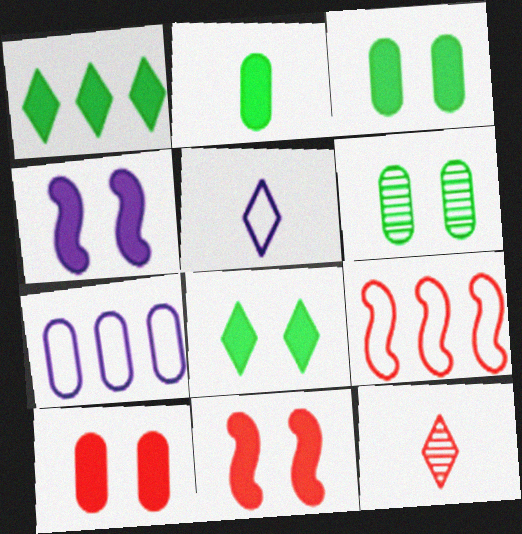[[4, 8, 10], 
[9, 10, 12]]